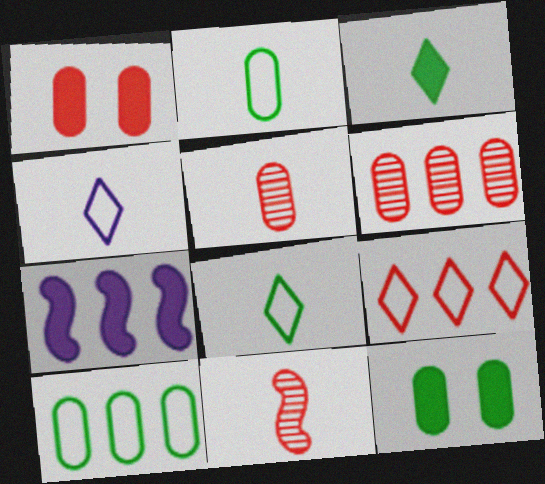[[1, 3, 7], 
[1, 9, 11]]